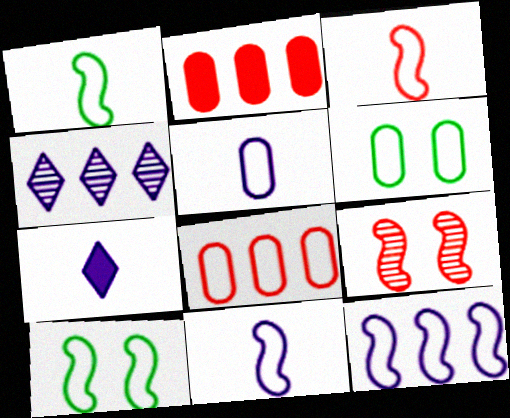[[1, 3, 11], 
[3, 10, 12], 
[5, 6, 8]]